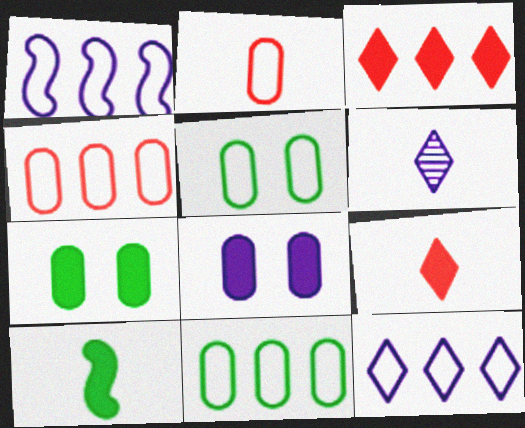[[1, 6, 8], 
[2, 6, 10], 
[3, 8, 10]]